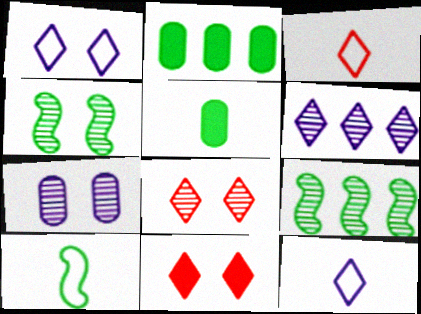[[4, 7, 8]]